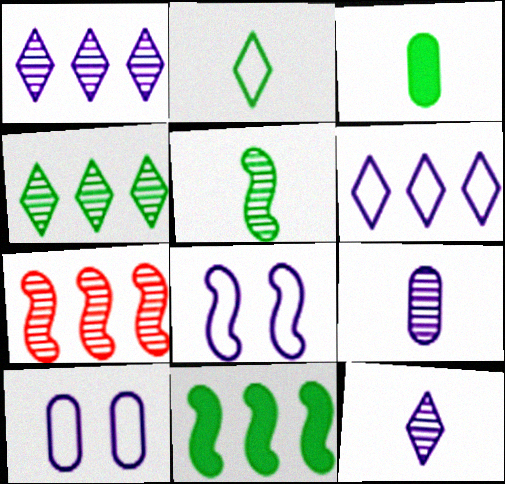[[2, 3, 5]]